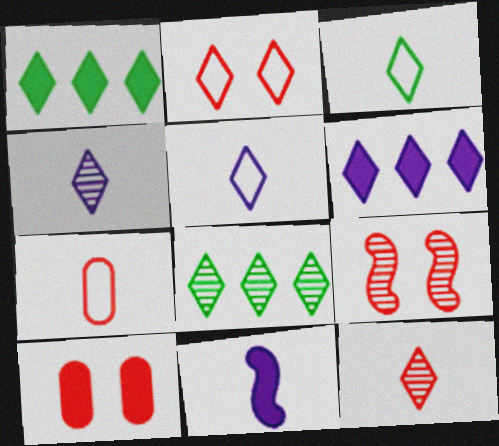[[1, 2, 4], 
[1, 10, 11], 
[2, 9, 10]]